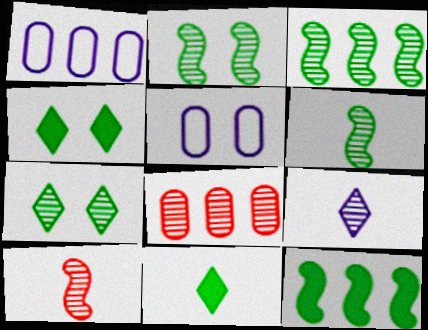[[1, 4, 10], 
[2, 3, 6], 
[2, 8, 9]]